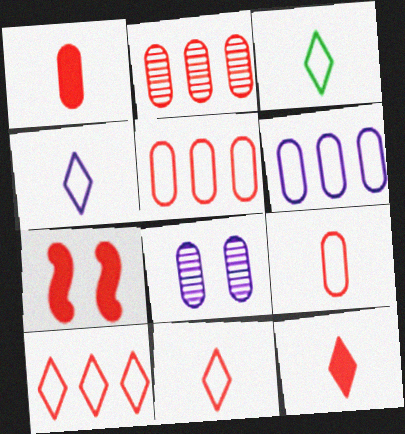[[2, 7, 11], 
[3, 4, 11]]